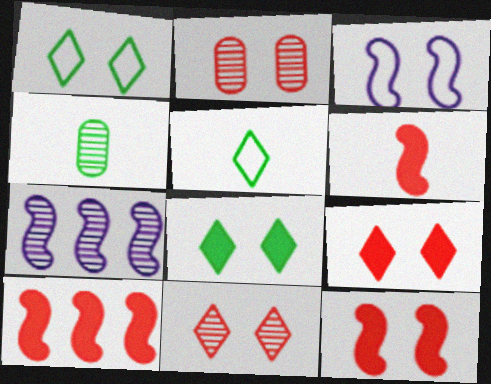[[2, 3, 8], 
[4, 7, 11], 
[6, 10, 12]]